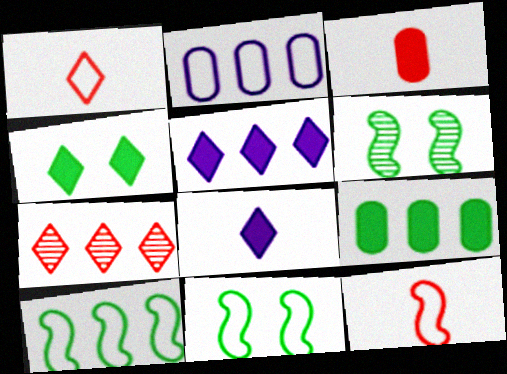[[1, 2, 11]]